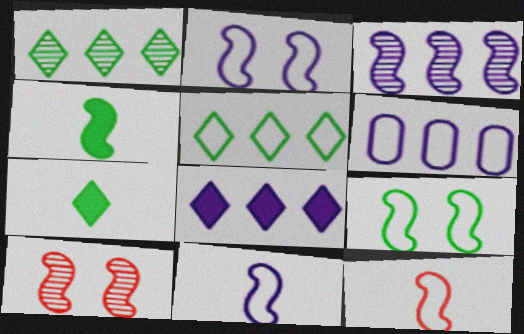[[3, 6, 8], 
[6, 7, 10]]